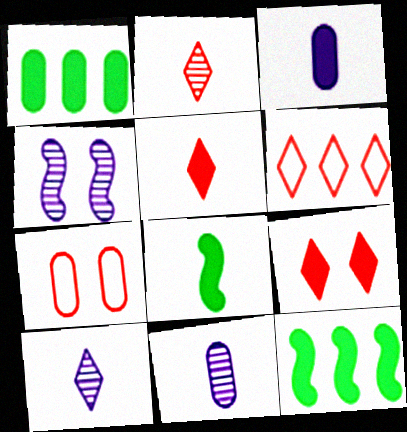[[1, 7, 11], 
[2, 6, 9], 
[3, 5, 8], 
[3, 9, 12], 
[7, 10, 12]]